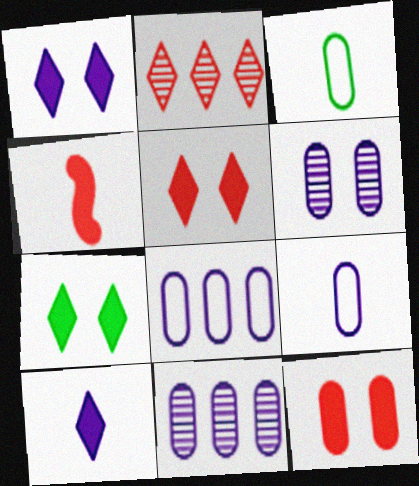[[1, 5, 7], 
[3, 11, 12]]